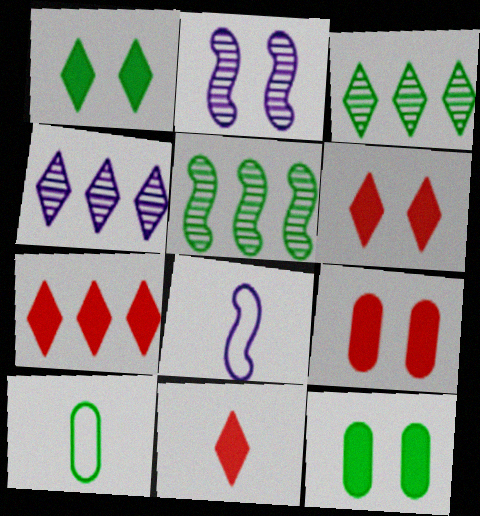[[1, 5, 10], 
[2, 7, 10], 
[3, 8, 9], 
[6, 7, 11]]